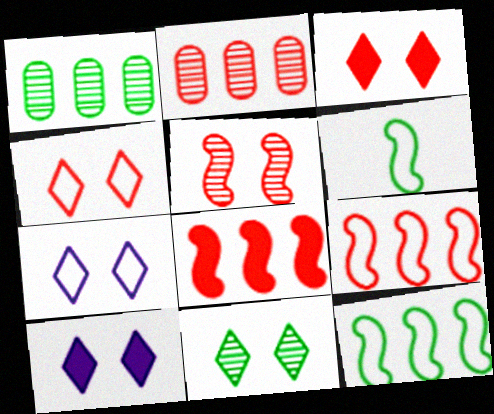[[2, 6, 10], 
[3, 7, 11], 
[4, 10, 11]]